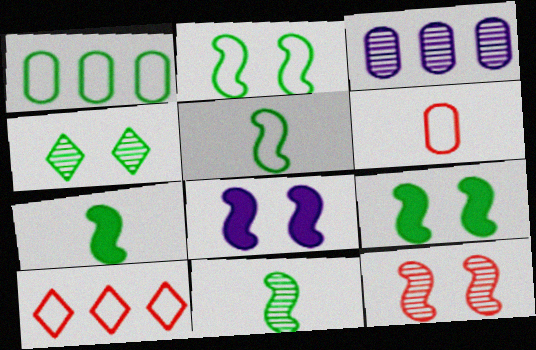[[1, 4, 7], 
[2, 8, 12], 
[5, 7, 11]]